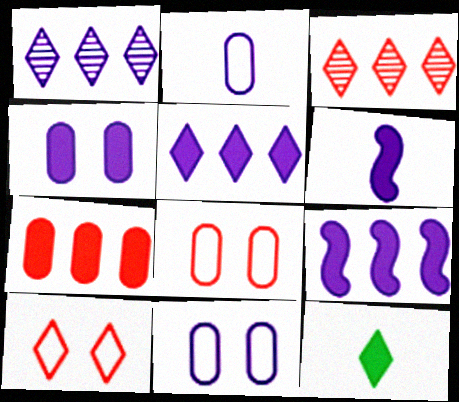[[1, 6, 11], 
[1, 10, 12], 
[4, 5, 6]]